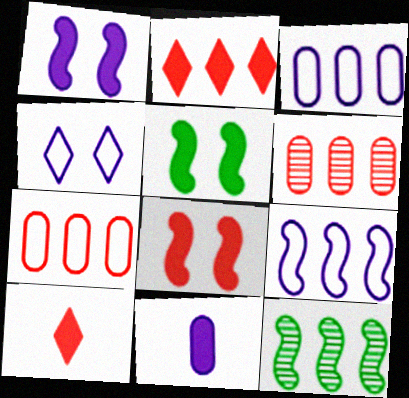[[1, 5, 8], 
[2, 3, 12], 
[2, 5, 11]]